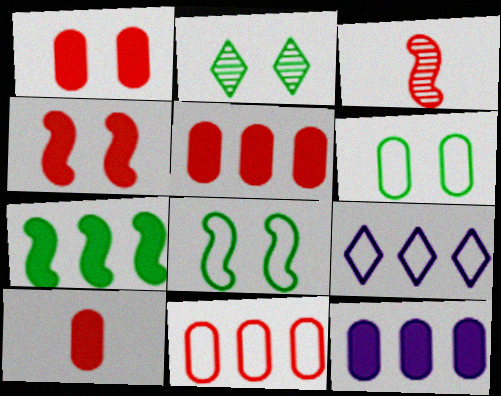[[1, 5, 10]]